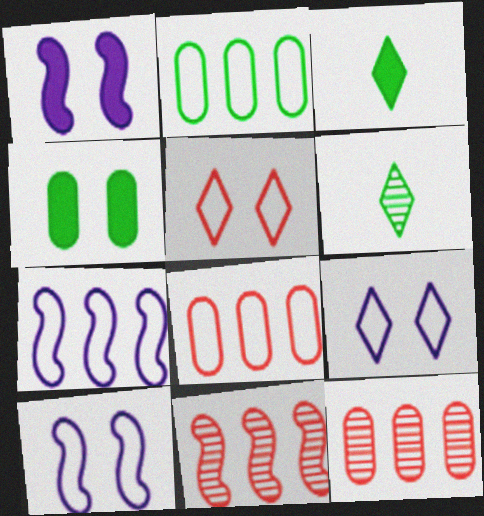[[1, 6, 8], 
[3, 10, 12]]